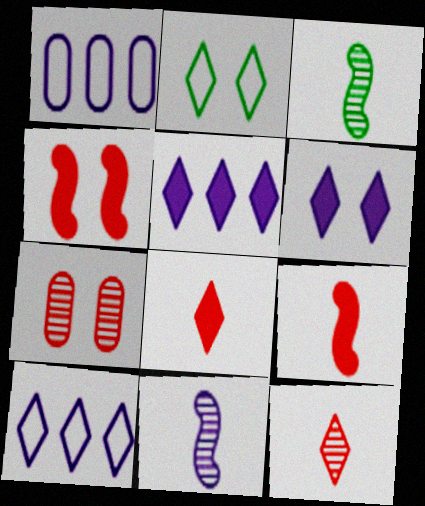[[1, 6, 11], 
[2, 5, 12]]